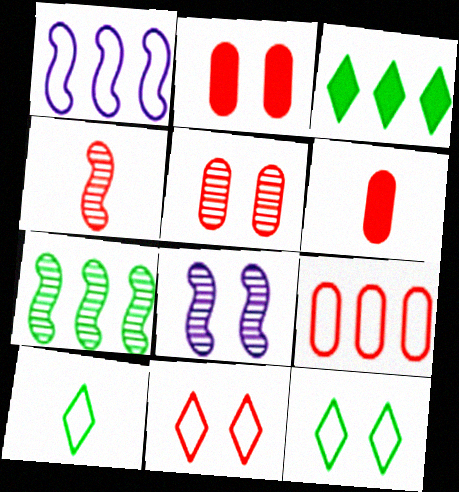[[2, 8, 12], 
[4, 7, 8], 
[5, 6, 9]]